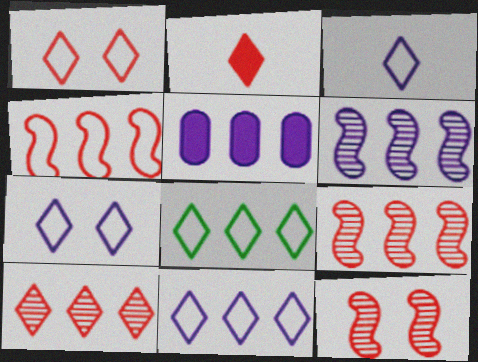[[1, 2, 10], 
[1, 3, 8], 
[3, 7, 11], 
[5, 6, 11], 
[5, 8, 9]]